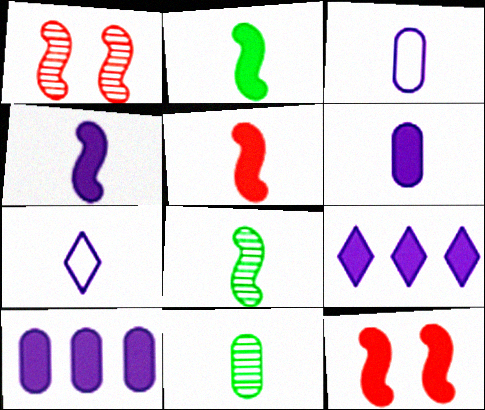[[2, 4, 5], 
[5, 7, 11]]